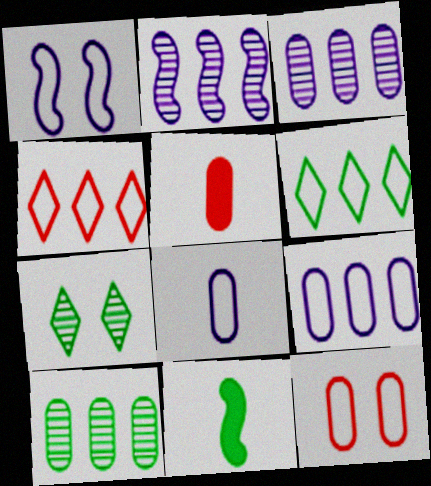[]